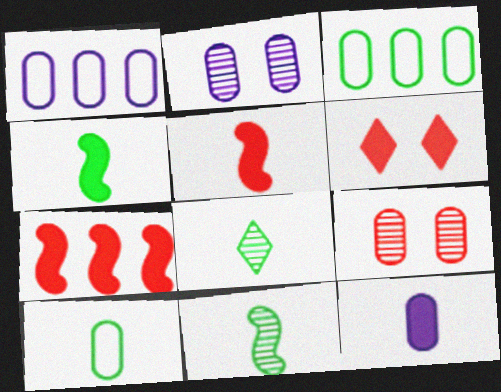[[1, 2, 12], 
[1, 6, 11], 
[3, 9, 12], 
[4, 8, 10]]